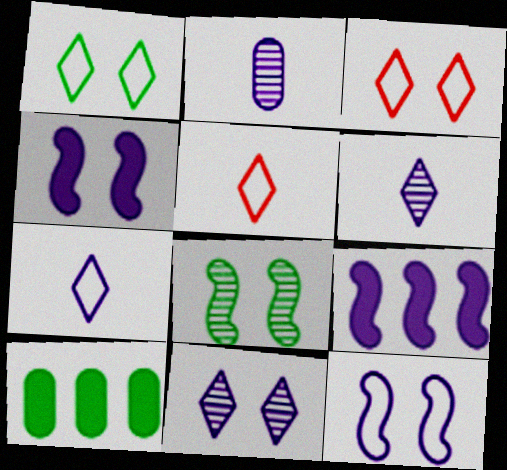[]